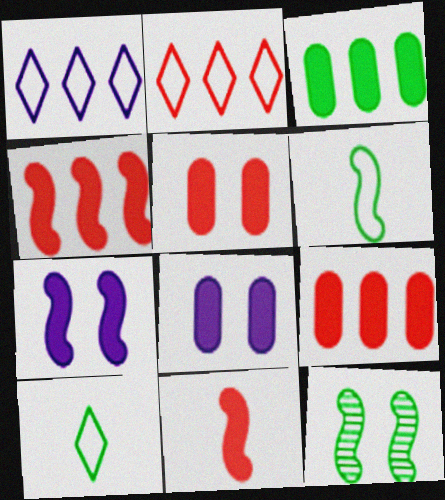[[3, 10, 12]]